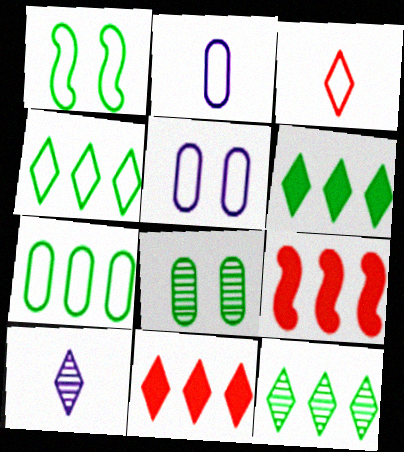[[4, 6, 12]]